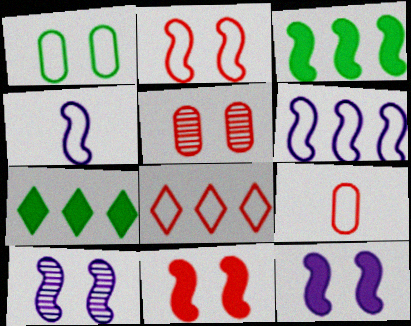[[1, 4, 8], 
[2, 8, 9], 
[4, 5, 7], 
[7, 9, 10]]